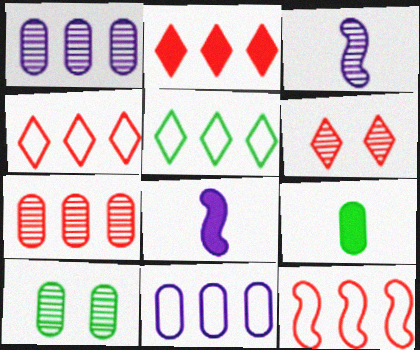[[2, 7, 12], 
[4, 8, 10], 
[5, 11, 12]]